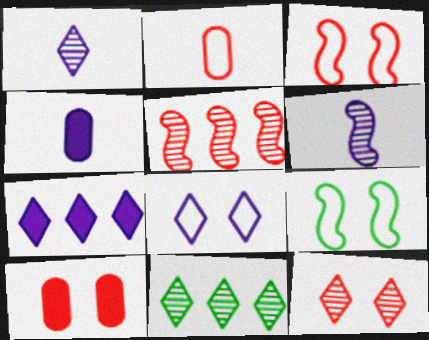[[1, 7, 8], 
[1, 11, 12], 
[3, 4, 11], 
[3, 10, 12]]